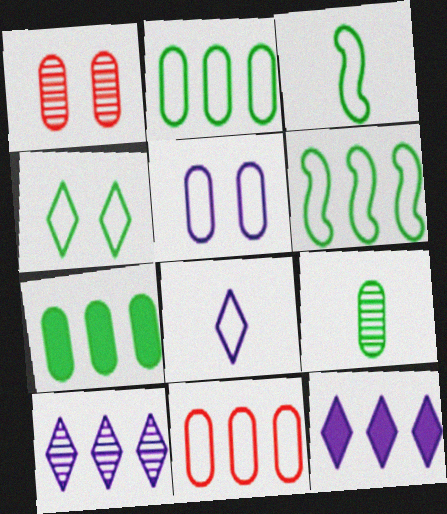[[1, 3, 12], 
[2, 3, 4]]